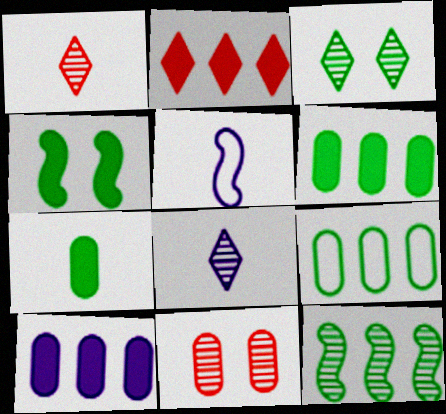[[1, 5, 7], 
[8, 11, 12]]